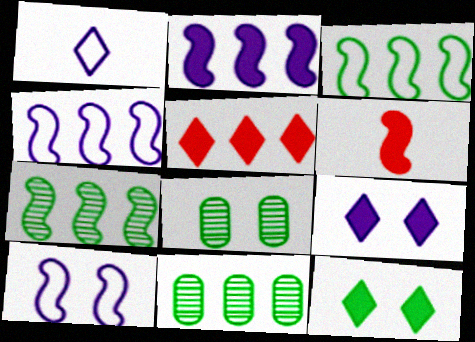[[4, 5, 11], 
[6, 7, 10]]